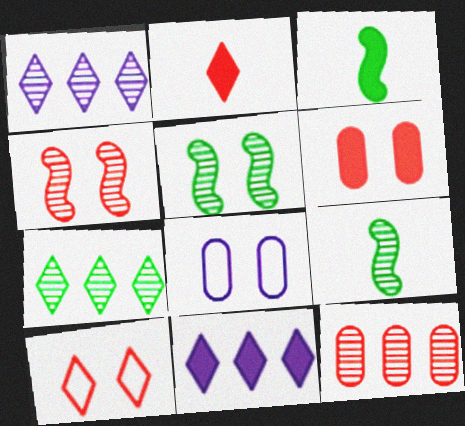[[3, 6, 11], 
[4, 6, 10]]